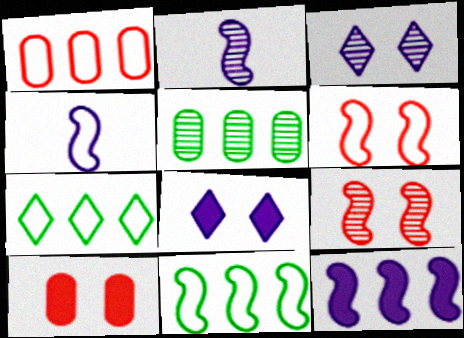[[2, 7, 10], 
[4, 6, 11]]